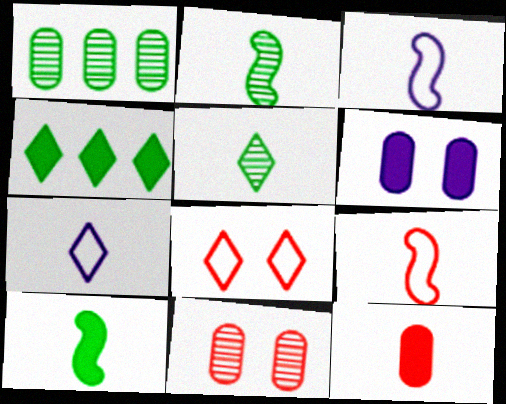[[2, 7, 12], 
[3, 4, 11], 
[3, 5, 12]]